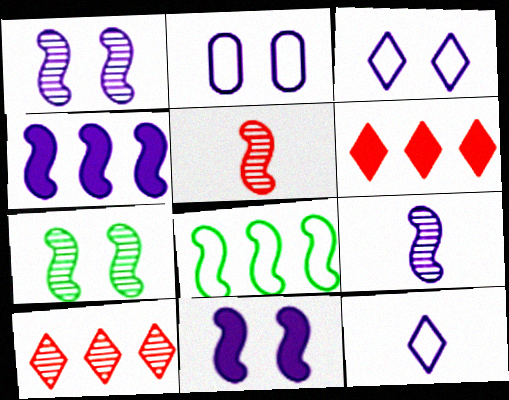[[5, 8, 11]]